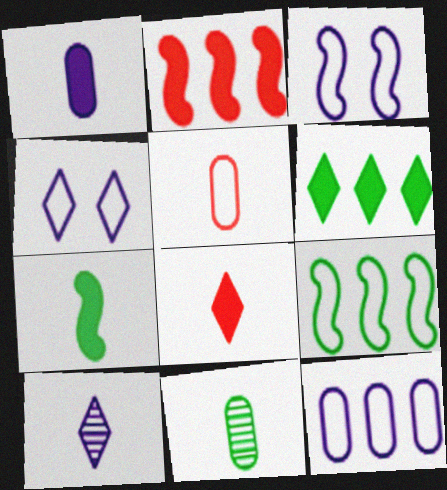[[1, 5, 11], 
[1, 7, 8], 
[2, 4, 11], 
[4, 5, 9], 
[5, 7, 10]]